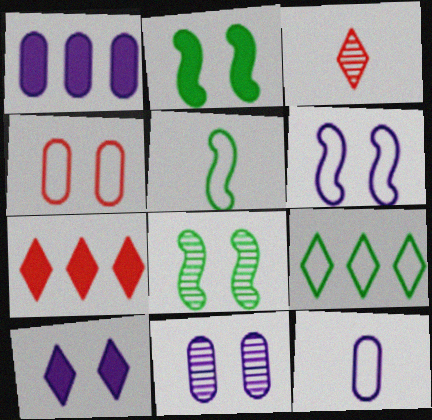[[1, 11, 12], 
[3, 9, 10], 
[4, 8, 10], 
[5, 7, 11], 
[6, 10, 11], 
[7, 8, 12]]